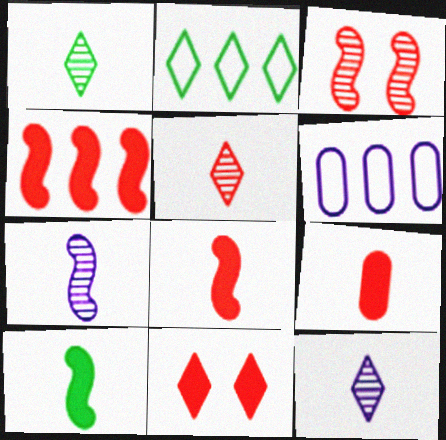[[1, 5, 12], 
[2, 11, 12], 
[4, 9, 11]]